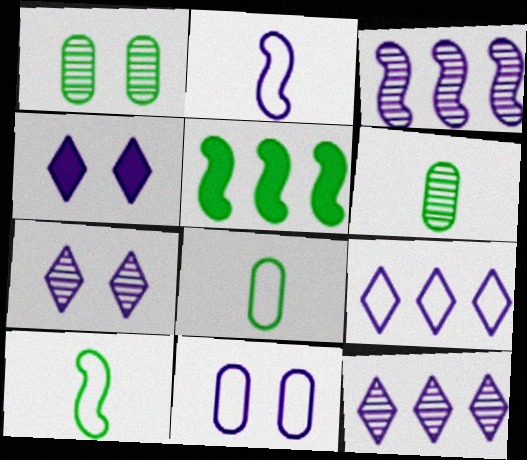[[2, 9, 11]]